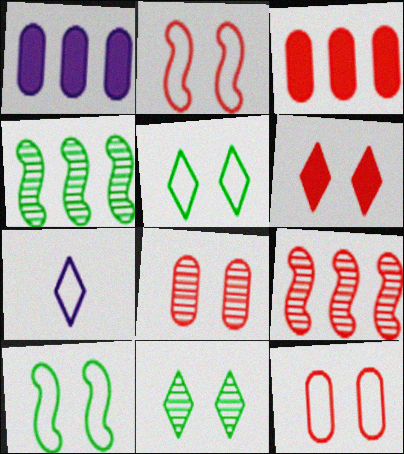[[2, 6, 8]]